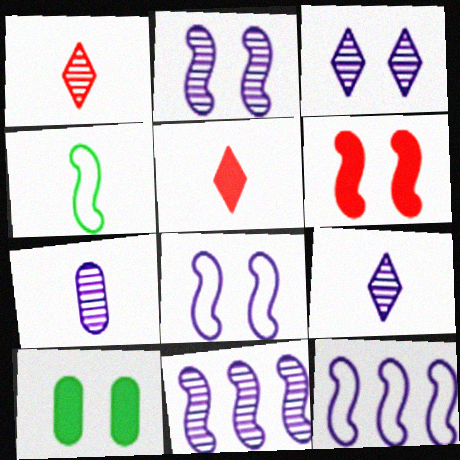[[1, 10, 12], 
[3, 7, 11], 
[4, 5, 7], 
[4, 6, 11]]